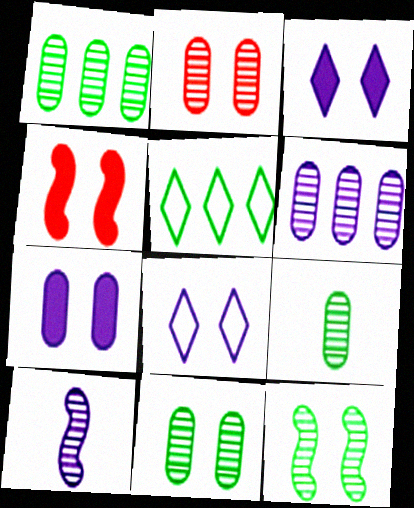[[1, 9, 11], 
[2, 6, 9], 
[4, 8, 11]]